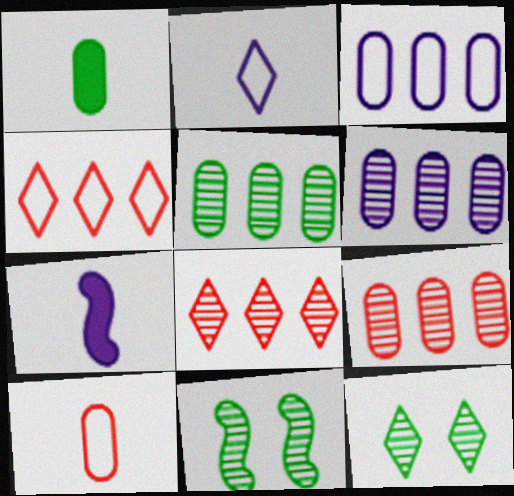[[5, 6, 9]]